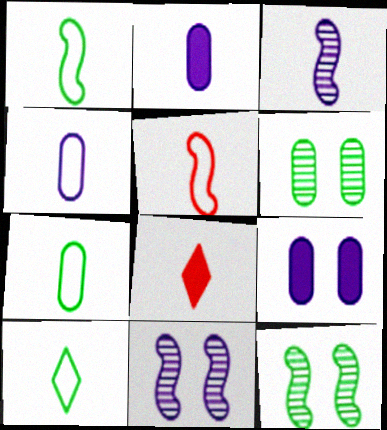[[1, 7, 10], 
[3, 7, 8], 
[4, 5, 10]]